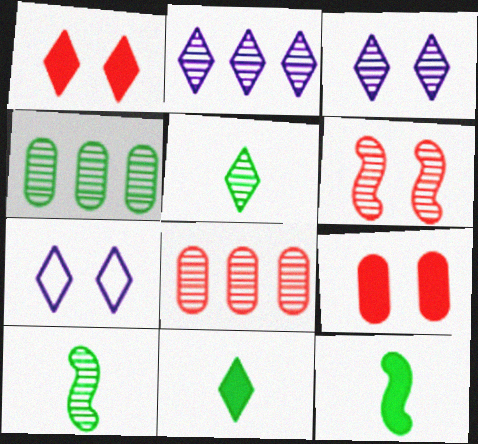[[3, 8, 10], 
[7, 8, 12]]